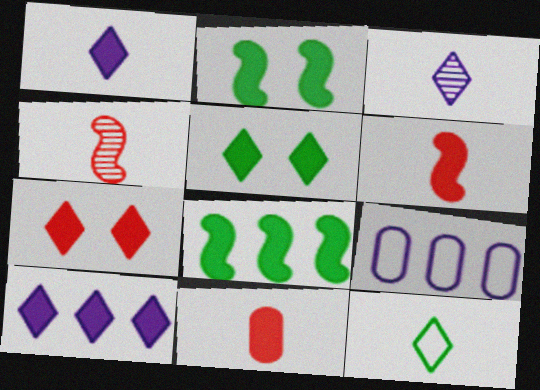[[2, 10, 11], 
[4, 5, 9]]